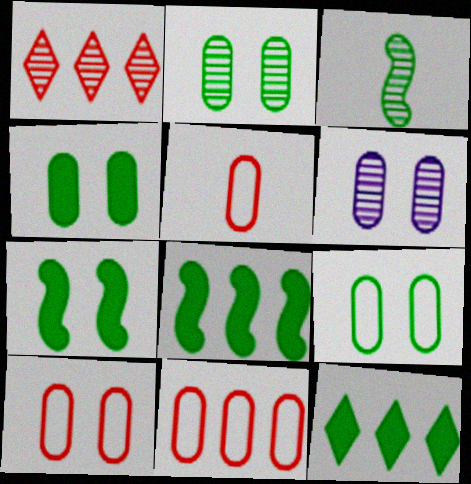[[1, 3, 6], 
[2, 4, 9], 
[3, 9, 12], 
[4, 6, 10], 
[5, 10, 11]]